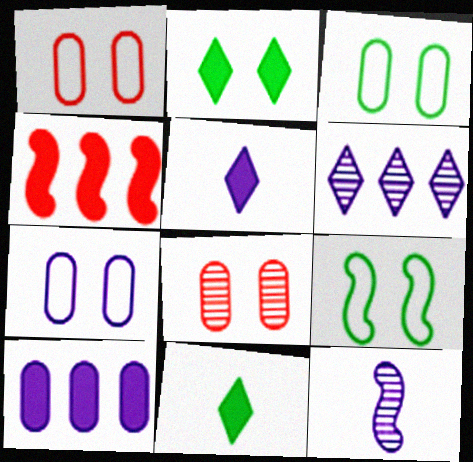[[1, 3, 7], 
[4, 9, 12]]